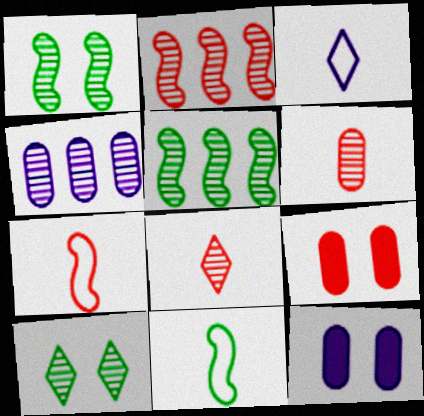[[1, 4, 8], 
[3, 5, 9]]